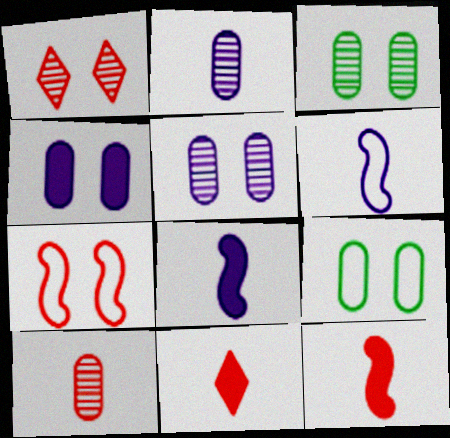[]